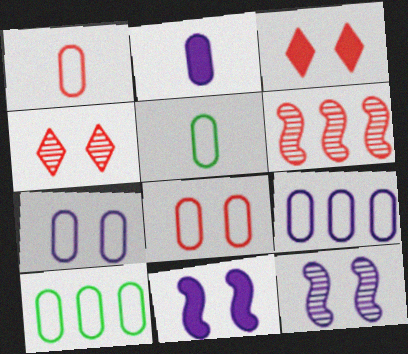[[1, 3, 6], 
[1, 7, 10], 
[5, 8, 9]]